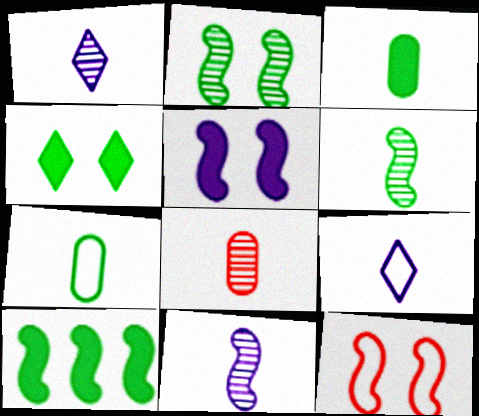[[1, 6, 8], 
[2, 5, 12], 
[3, 4, 10], 
[10, 11, 12]]